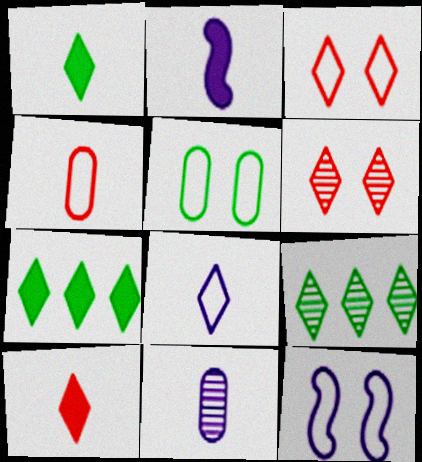[[2, 8, 11], 
[3, 5, 12], 
[6, 7, 8]]